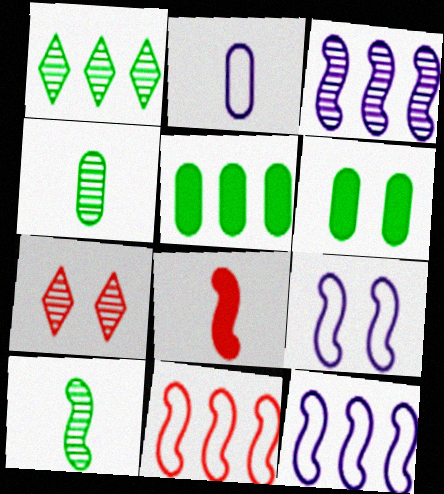[[3, 4, 7], 
[6, 7, 9]]